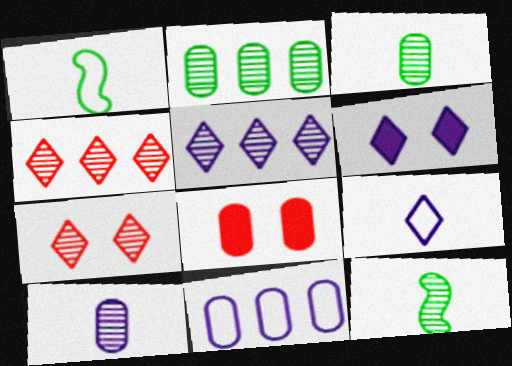[[1, 5, 8], 
[3, 8, 11], 
[5, 6, 9]]